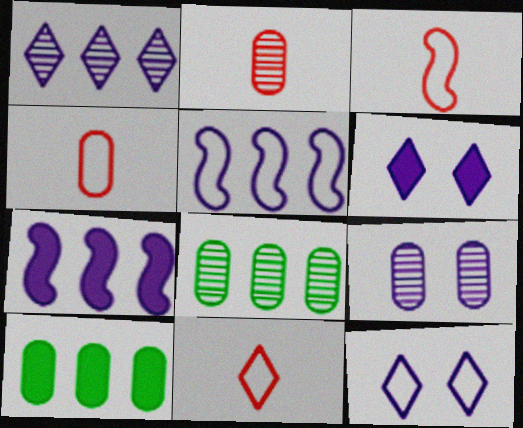[[2, 8, 9], 
[3, 4, 11], 
[3, 6, 8], 
[4, 9, 10]]